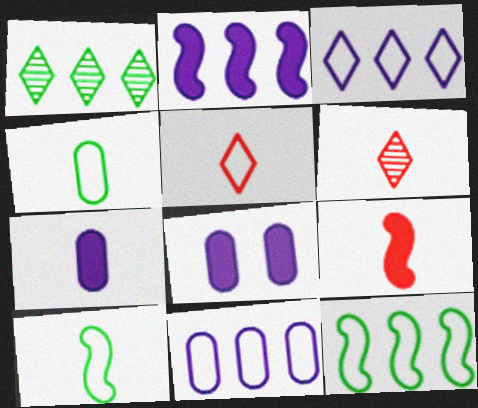[[6, 7, 10], 
[6, 8, 12]]